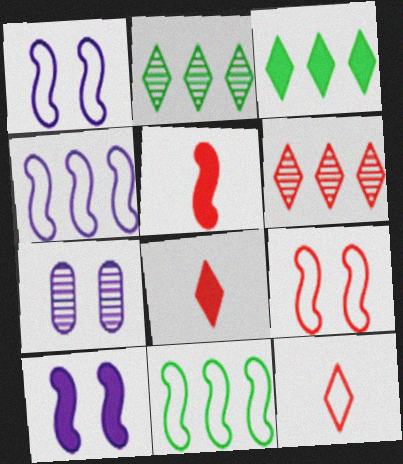[[7, 8, 11]]